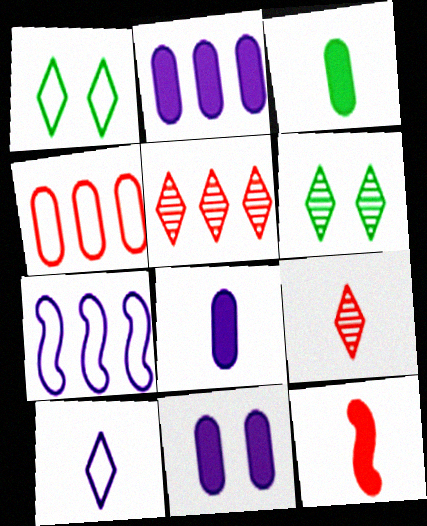[[2, 8, 11]]